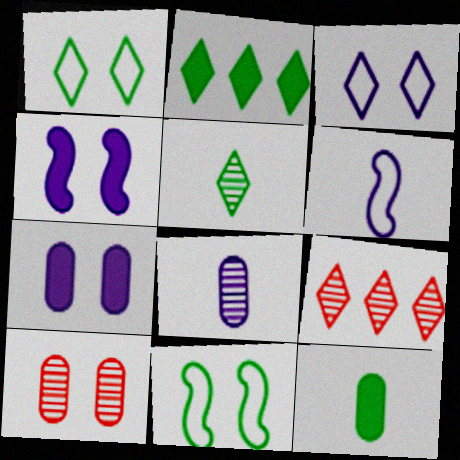[[1, 2, 5], 
[1, 4, 10], 
[2, 6, 10]]